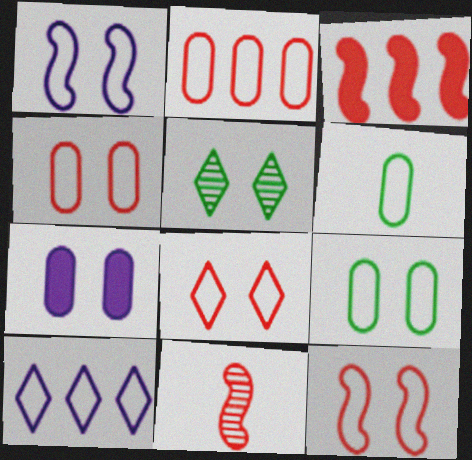[[1, 8, 9], 
[3, 11, 12], 
[4, 8, 12], 
[5, 7, 12], 
[6, 10, 12]]